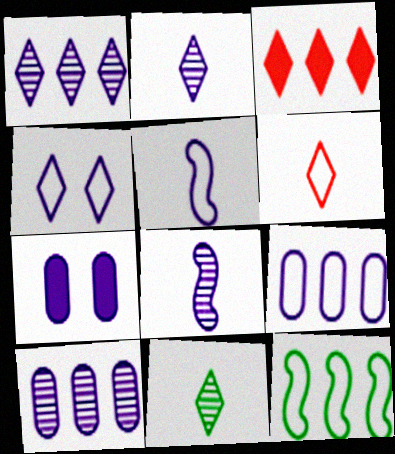[[1, 5, 7], 
[3, 4, 11], 
[3, 10, 12], 
[4, 5, 9]]